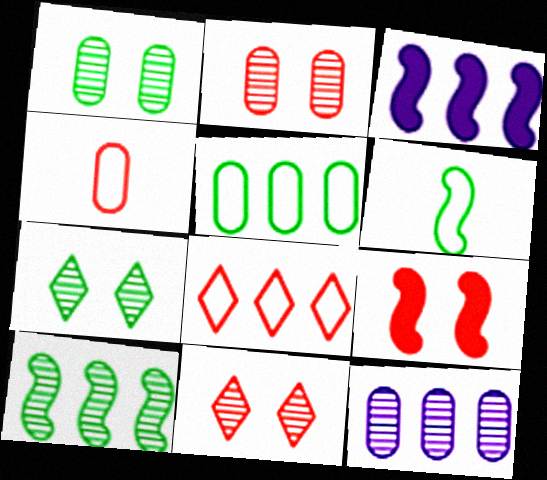[[3, 4, 7]]